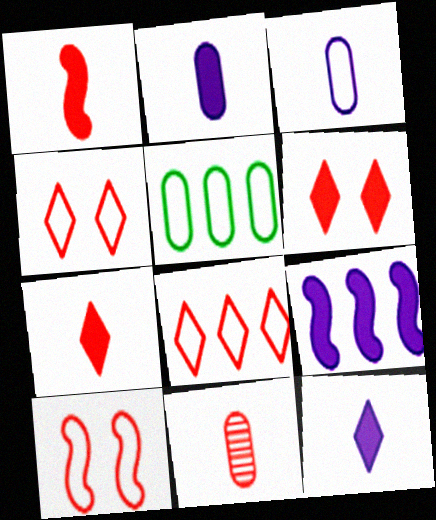[]